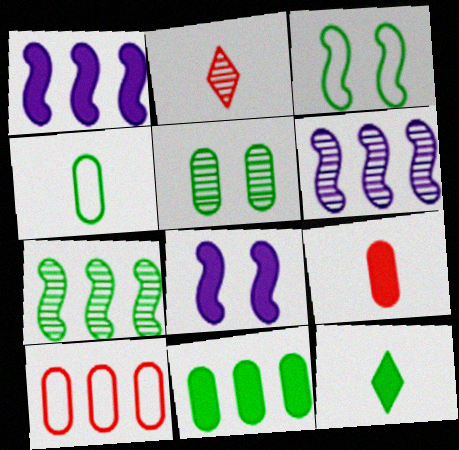[[2, 5, 6], 
[4, 5, 11]]